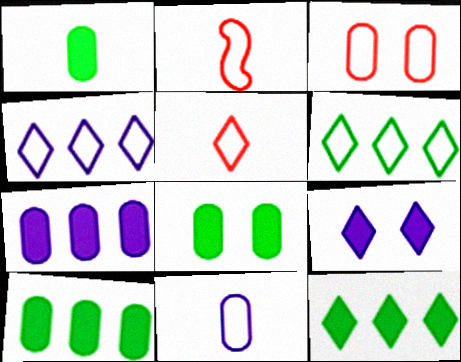[[1, 8, 10]]